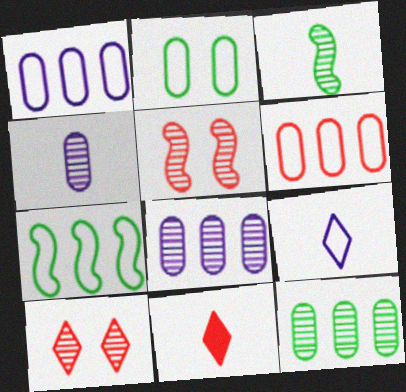[[3, 8, 10], 
[5, 6, 11]]